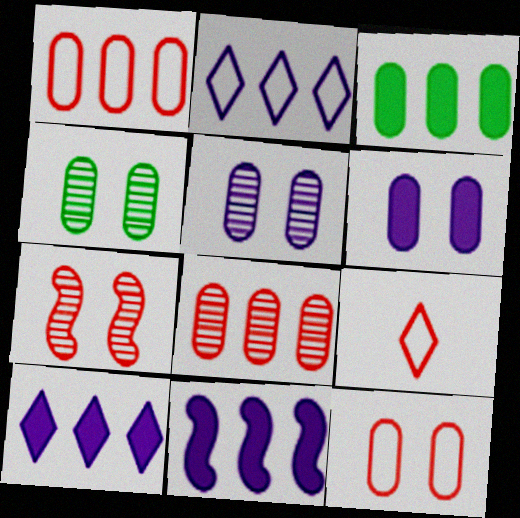[[4, 6, 12], 
[4, 9, 11]]